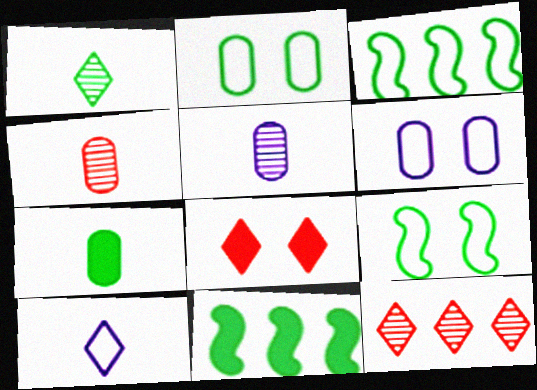[[1, 2, 11], 
[3, 5, 8]]